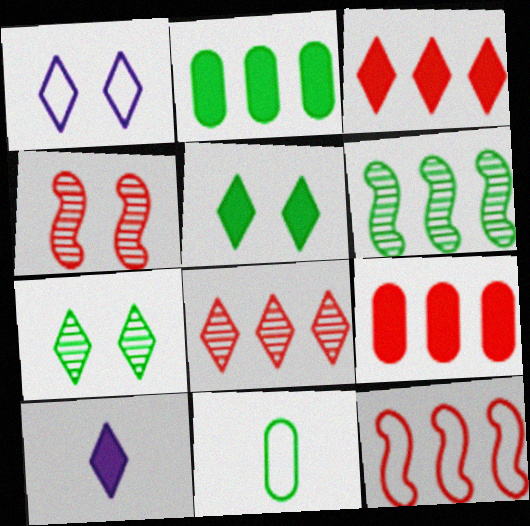[[1, 11, 12], 
[3, 5, 10], 
[5, 6, 11], 
[8, 9, 12]]